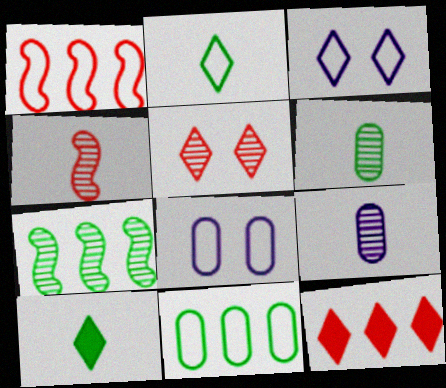[[1, 2, 8], 
[5, 7, 9]]